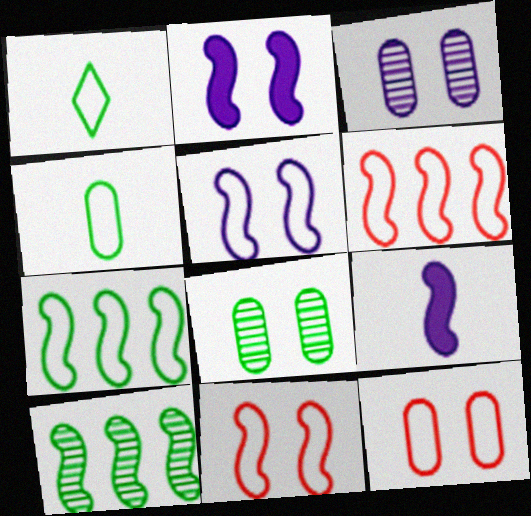[[9, 10, 11]]